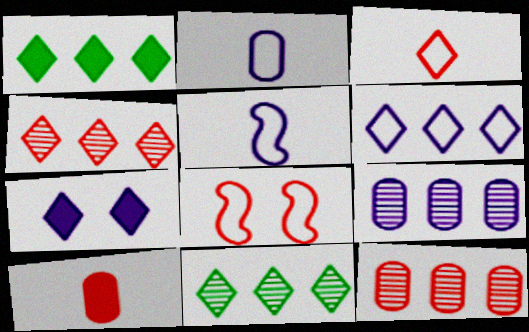[[1, 4, 6], 
[3, 7, 11], 
[4, 8, 10], 
[5, 7, 9]]